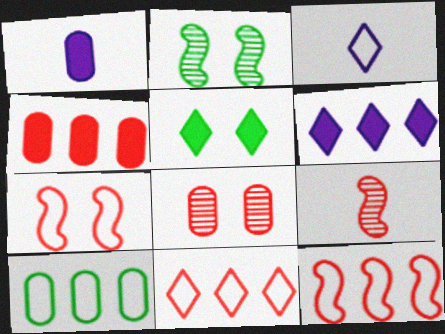[[1, 2, 11], 
[1, 8, 10], 
[2, 3, 4], 
[3, 7, 10]]